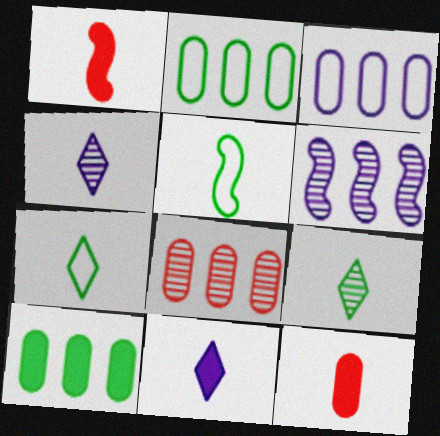[[3, 8, 10], 
[4, 5, 12]]